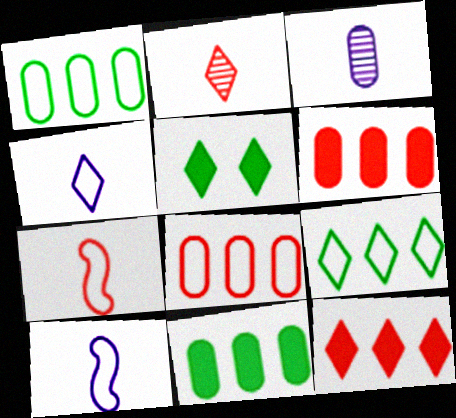[]